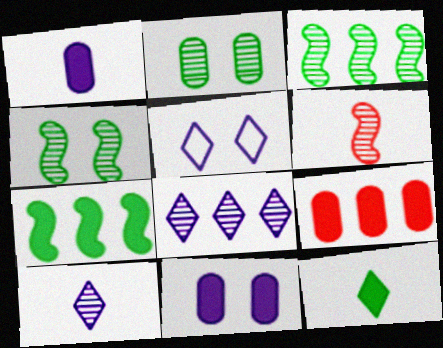[[2, 6, 8]]